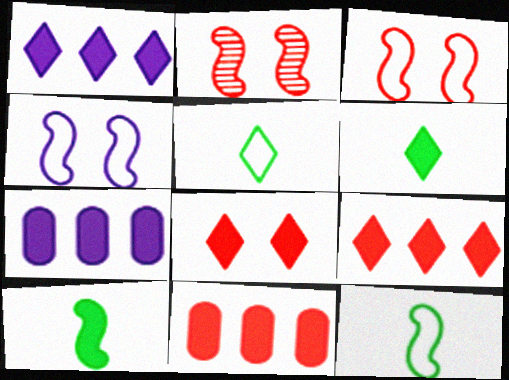[[1, 6, 8], 
[2, 5, 7], 
[7, 8, 10]]